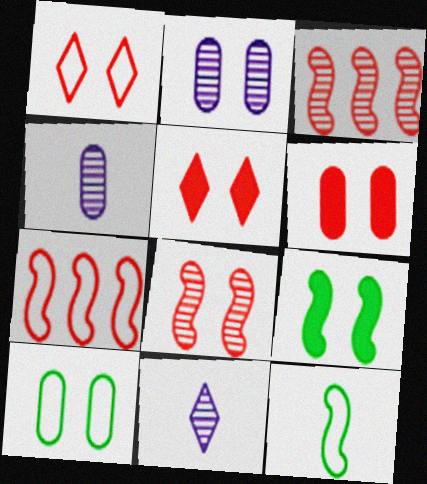[[1, 2, 9], 
[1, 6, 8], 
[2, 6, 10]]